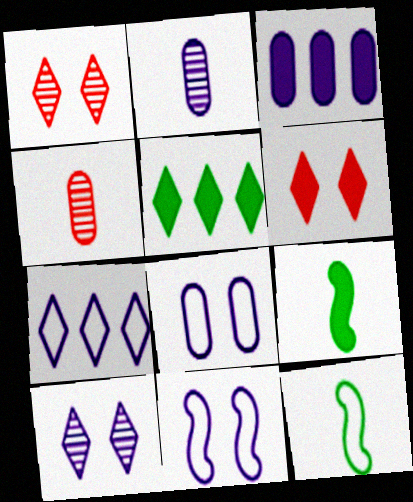[[1, 3, 12], 
[2, 3, 8], 
[3, 6, 9], 
[4, 5, 11]]